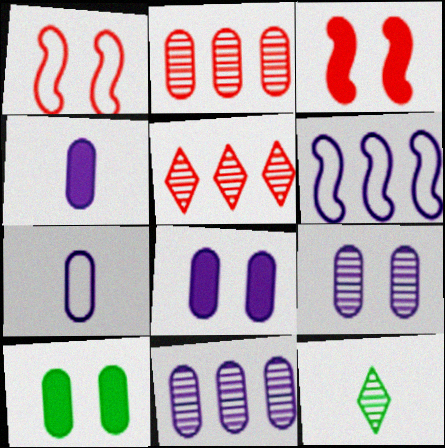[[2, 7, 10], 
[7, 8, 11]]